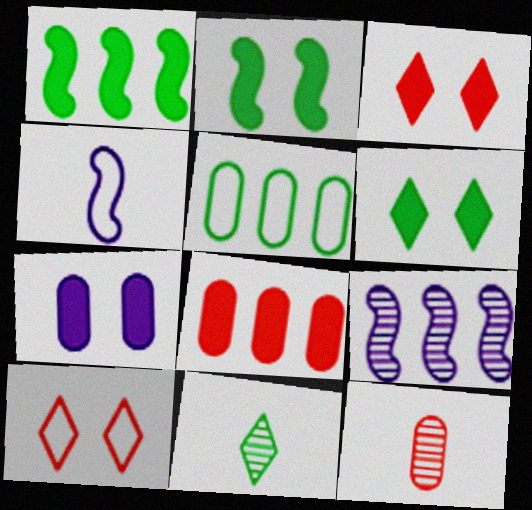[[2, 3, 7], 
[2, 5, 11], 
[4, 5, 10], 
[5, 7, 12]]